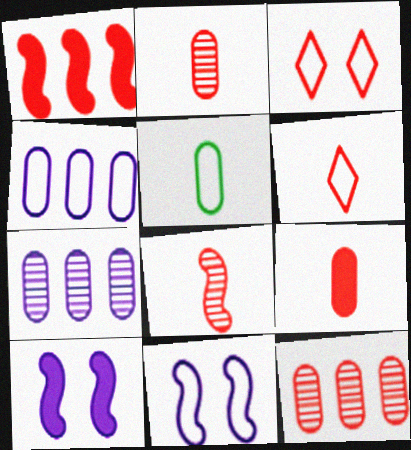[[1, 2, 3], 
[6, 8, 9]]